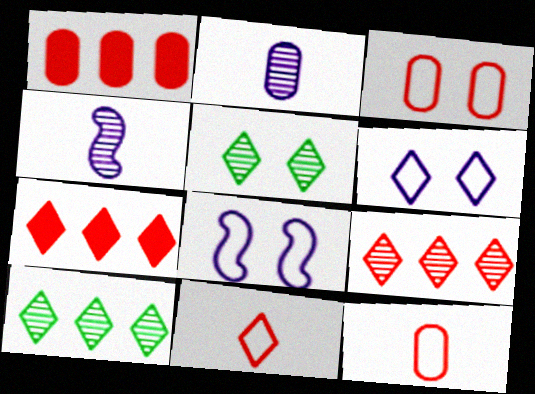[]